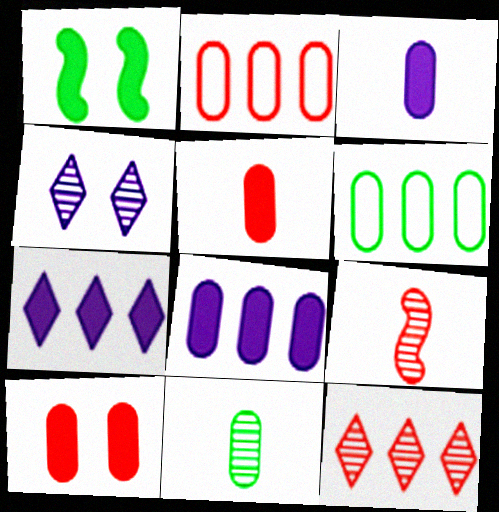[[1, 5, 7]]